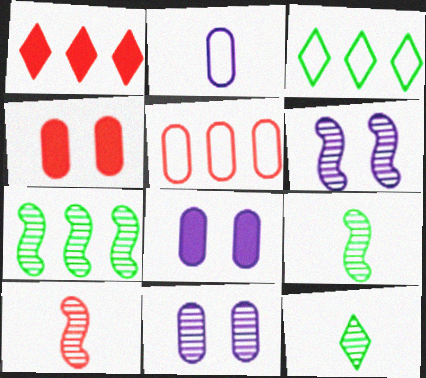[[3, 8, 10], 
[6, 7, 10]]